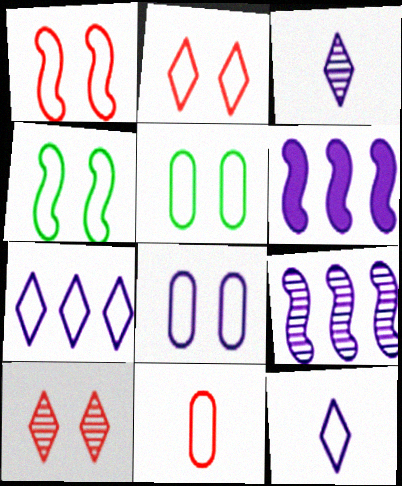[[2, 4, 8], 
[3, 6, 8], 
[4, 7, 11]]